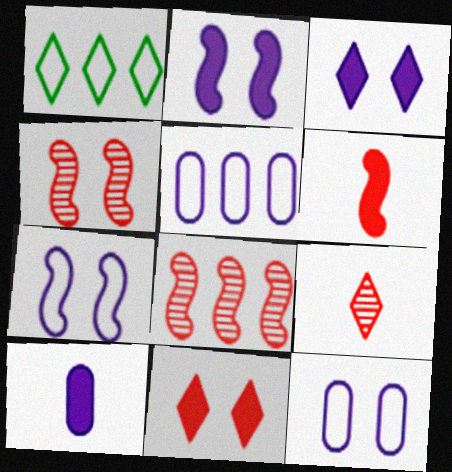[[1, 3, 9], 
[1, 4, 10]]